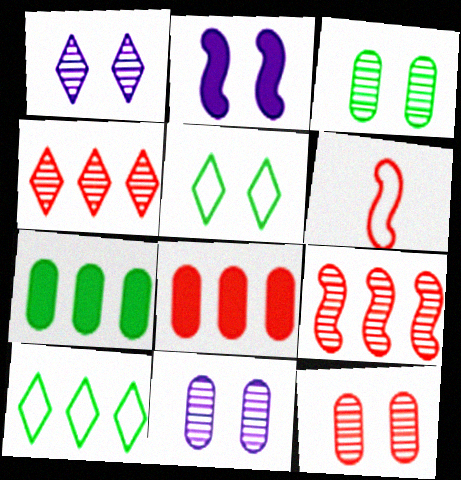[[1, 6, 7], 
[2, 5, 12], 
[3, 11, 12]]